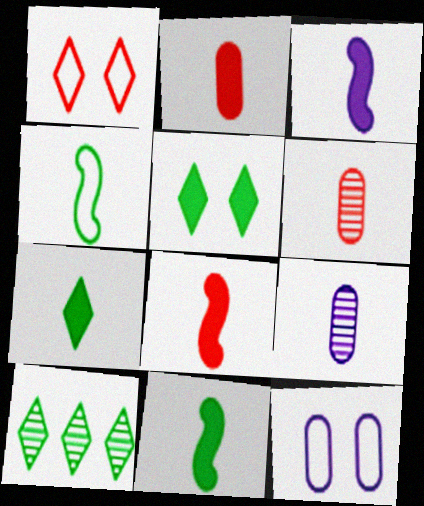[[2, 3, 7], 
[3, 8, 11], 
[8, 10, 12]]